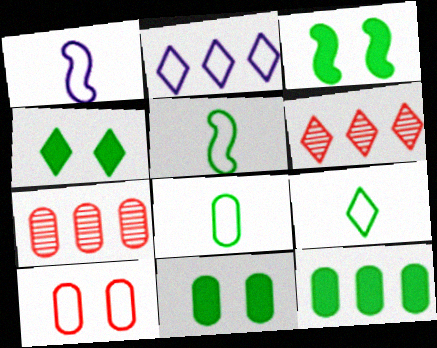[[1, 4, 7], 
[1, 6, 11], 
[2, 5, 10], 
[3, 4, 11], 
[5, 8, 9]]